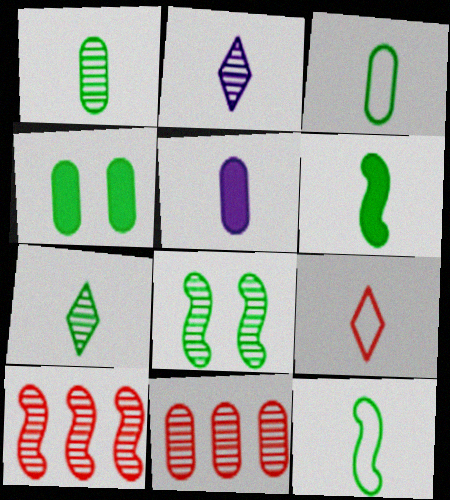[[2, 8, 11], 
[3, 6, 7]]